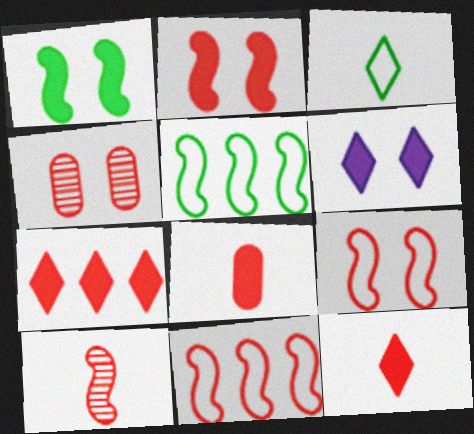[[2, 7, 8], 
[2, 10, 11], 
[4, 11, 12]]